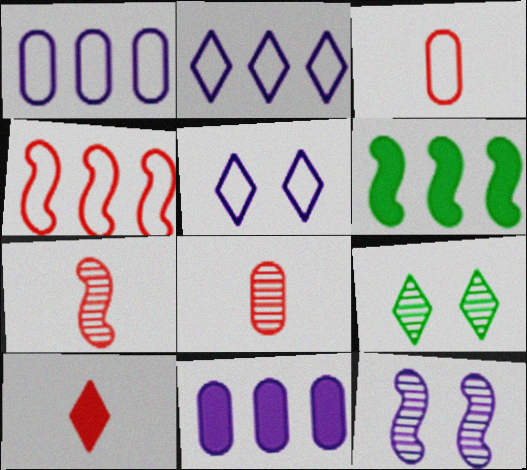[[2, 9, 10], 
[3, 7, 10], 
[5, 6, 8]]